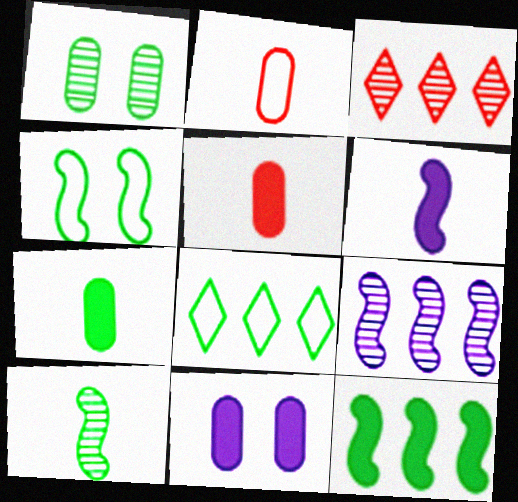[[4, 10, 12]]